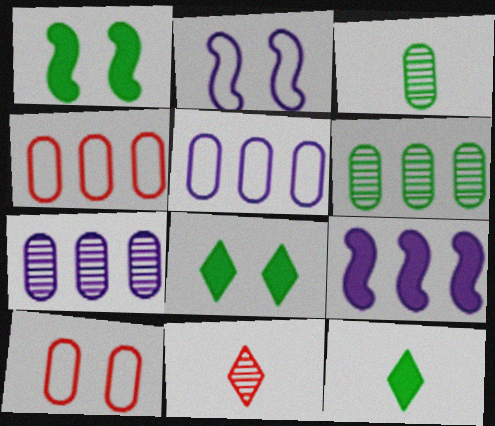[[1, 5, 11]]